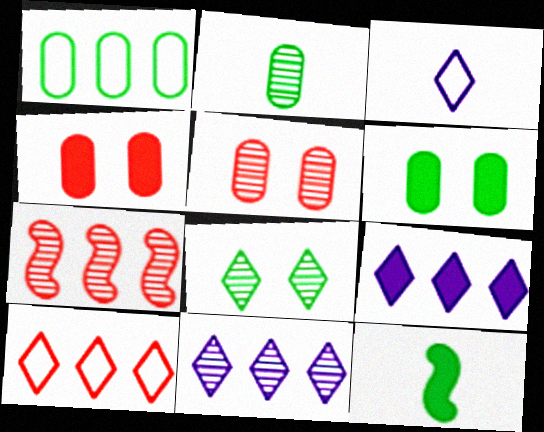[[1, 2, 6], 
[1, 7, 9], 
[1, 8, 12], 
[3, 6, 7], 
[4, 9, 12]]